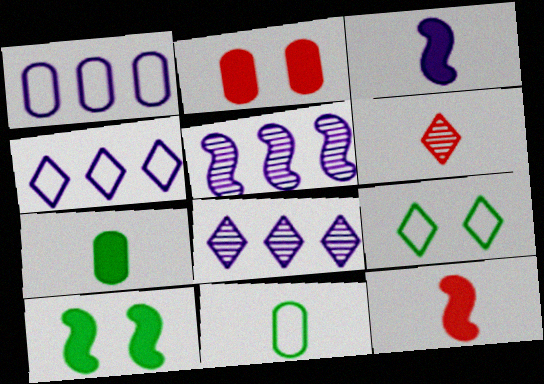[[1, 6, 10], 
[3, 6, 11]]